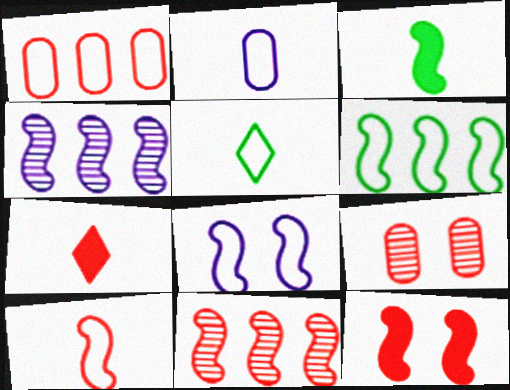[[1, 5, 8], 
[2, 5, 10], 
[3, 8, 11], 
[6, 8, 10], 
[10, 11, 12]]